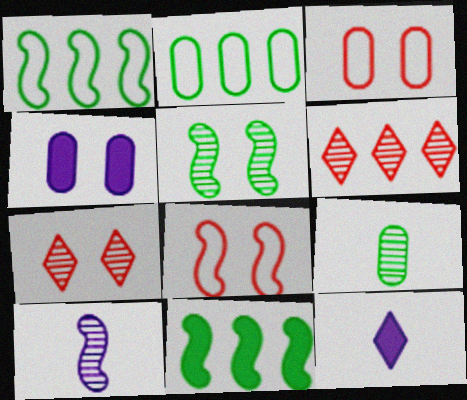[[8, 10, 11]]